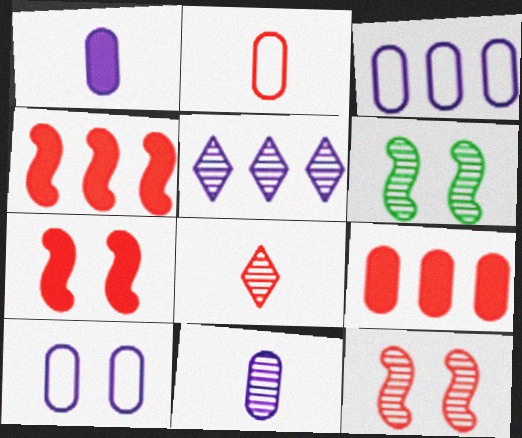[]